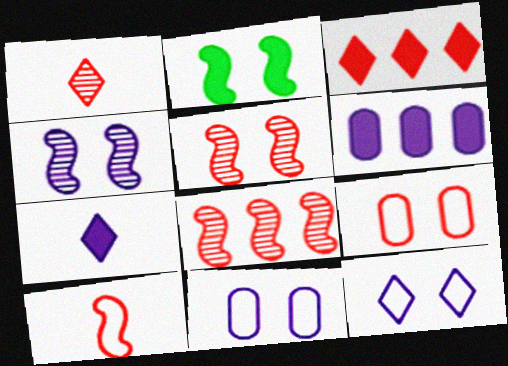[]